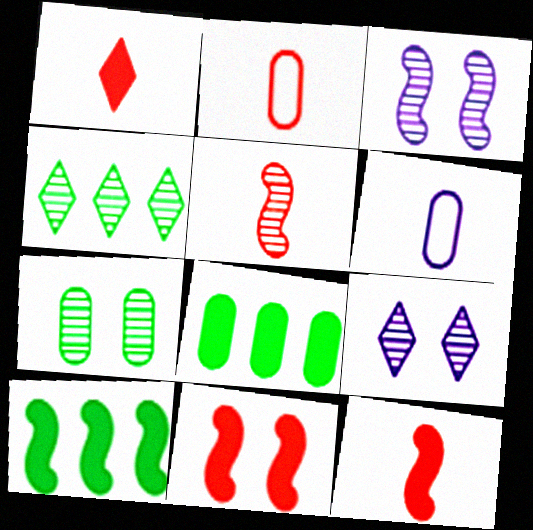[[1, 2, 5], 
[2, 9, 10], 
[4, 6, 11]]